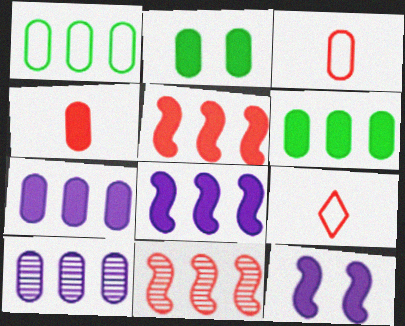[[2, 3, 10], 
[2, 4, 7]]